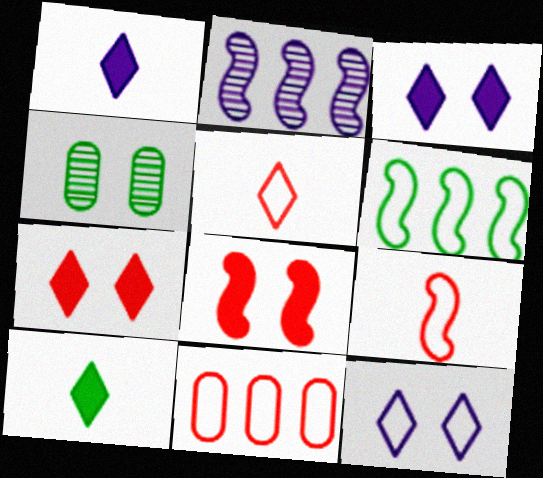[[4, 6, 10], 
[4, 8, 12]]